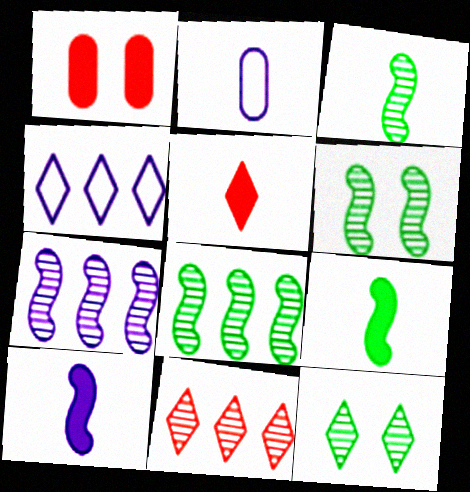[[1, 3, 4], 
[2, 3, 5], 
[3, 6, 8], 
[4, 5, 12]]